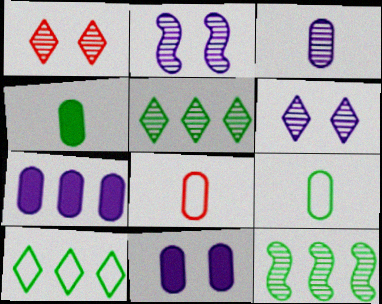[[1, 3, 12], 
[3, 4, 8]]